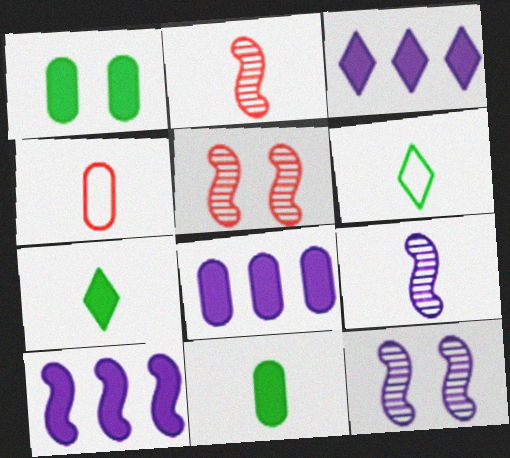[[3, 8, 10], 
[4, 7, 9], 
[5, 6, 8]]